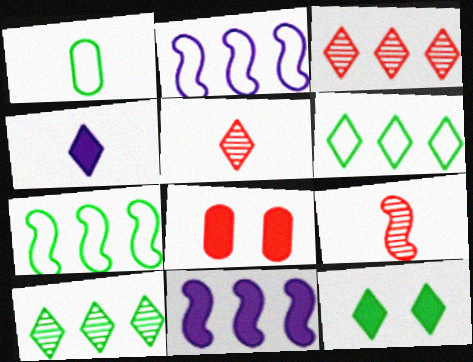[[1, 4, 9]]